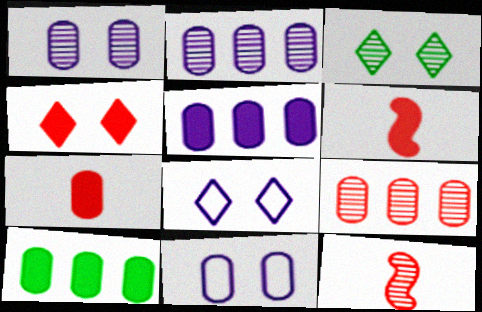[[2, 3, 12], 
[3, 4, 8], 
[8, 10, 12]]